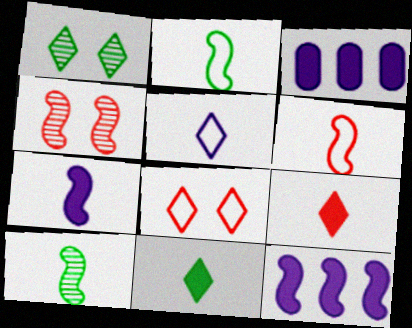[[1, 3, 6], 
[2, 4, 12], 
[3, 8, 10], 
[6, 7, 10]]